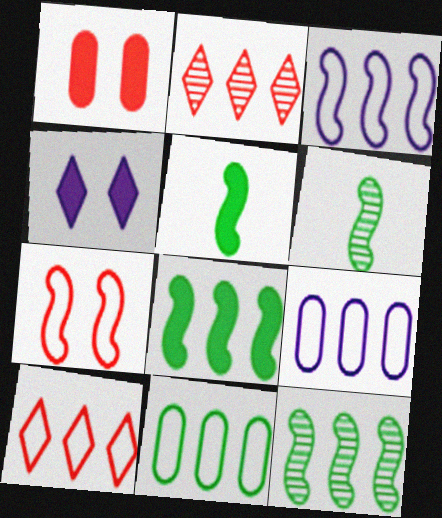[[2, 8, 9], 
[3, 10, 11]]